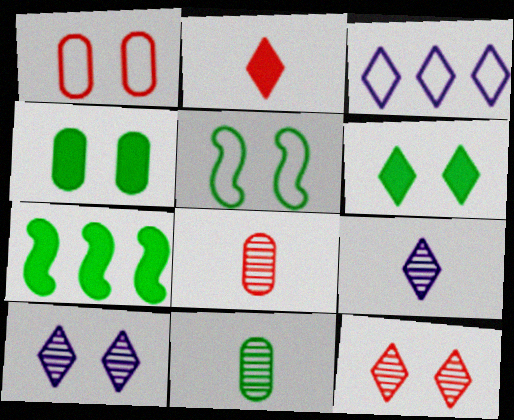[[1, 7, 9]]